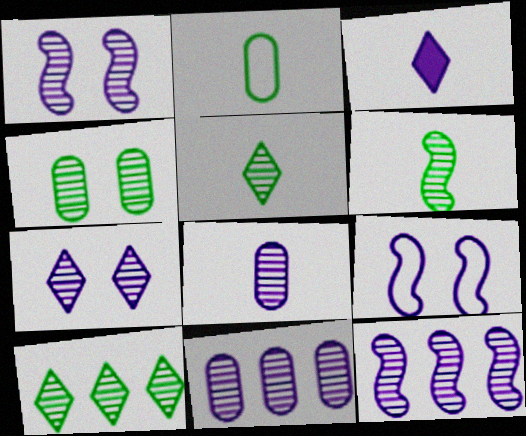[[3, 9, 11], 
[4, 6, 10], 
[7, 8, 12]]